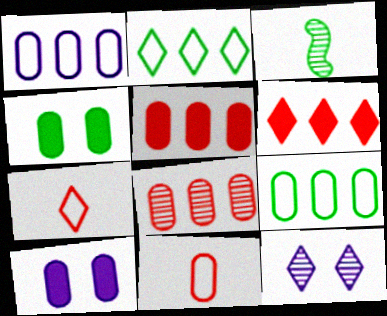[[2, 3, 4], 
[3, 8, 12]]